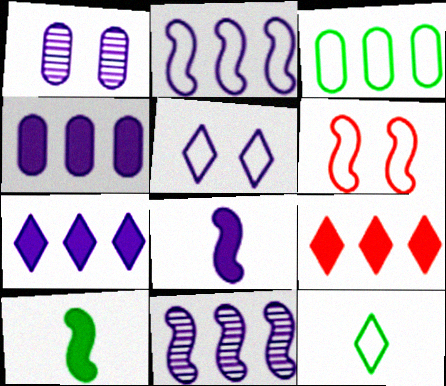[[3, 9, 11], 
[6, 10, 11]]